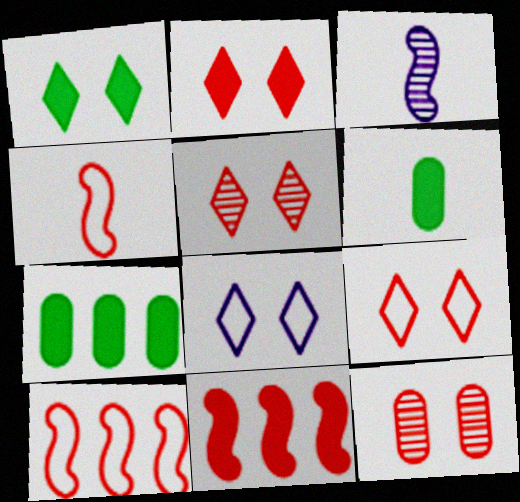[[1, 5, 8], 
[2, 5, 9], 
[3, 7, 9]]